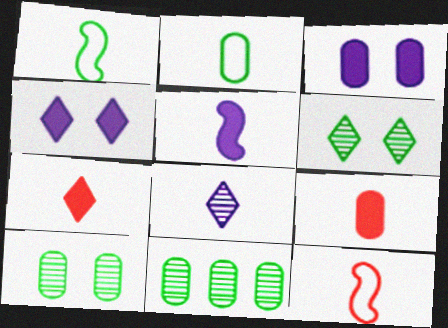[[1, 8, 9], 
[4, 11, 12]]